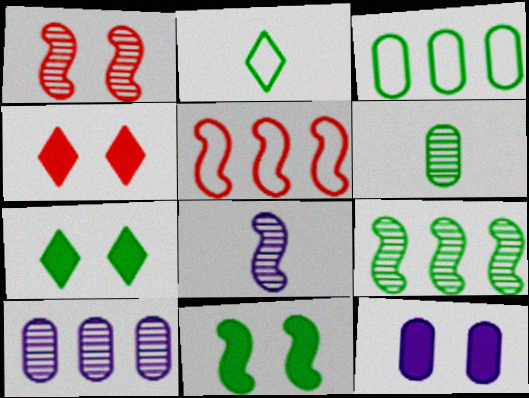[[1, 8, 9], 
[3, 4, 8], 
[4, 11, 12], 
[5, 8, 11]]